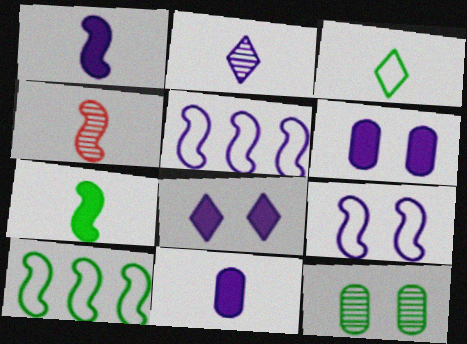[[2, 5, 6], 
[3, 4, 11]]